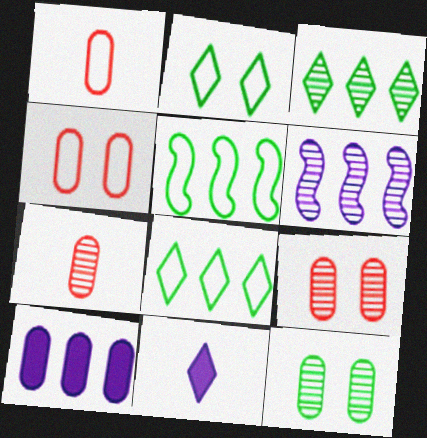[[1, 10, 12], 
[5, 9, 11]]